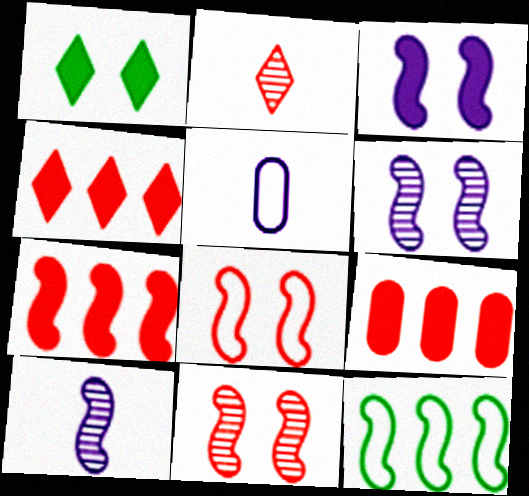[[2, 8, 9], 
[4, 7, 9]]